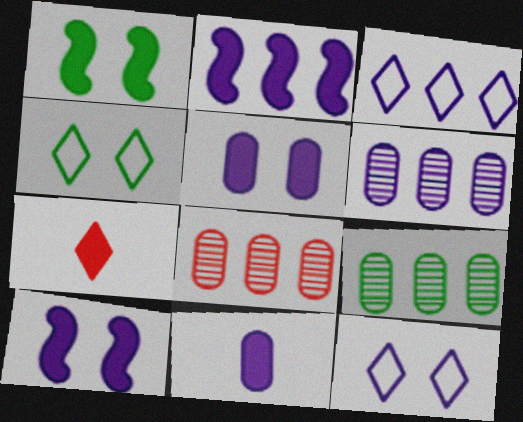[[2, 3, 6], 
[6, 8, 9]]